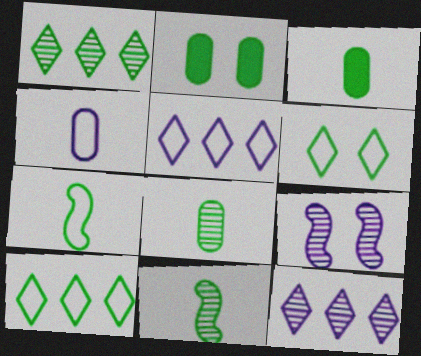[[1, 2, 7], 
[2, 10, 11]]